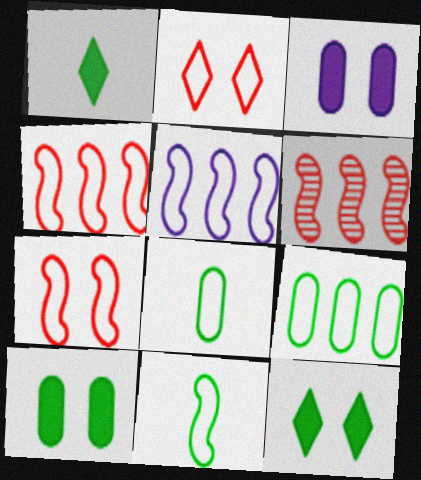[[2, 5, 8], 
[5, 7, 11]]